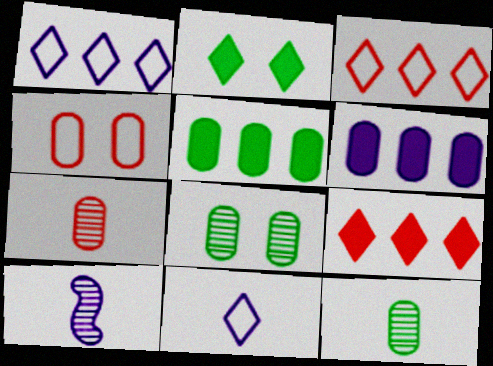[[4, 6, 12]]